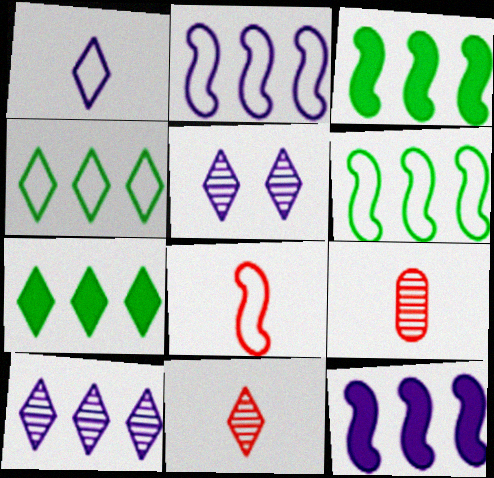[]